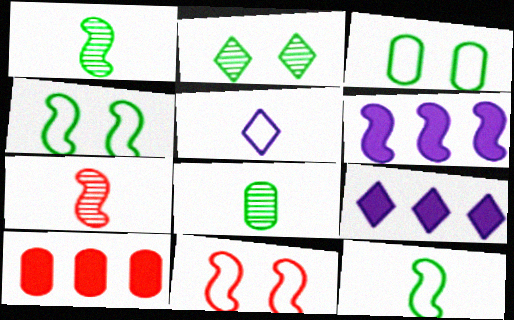[[1, 6, 11], 
[3, 7, 9], 
[4, 6, 7], 
[8, 9, 11]]